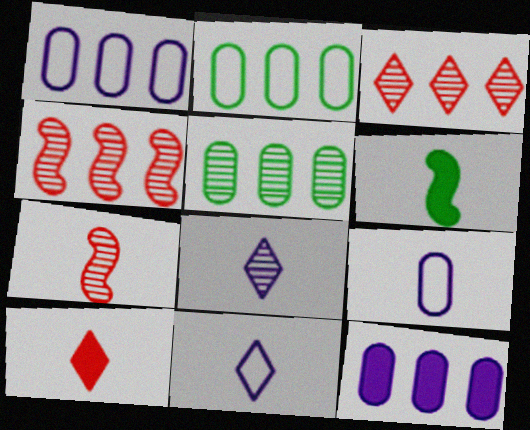[]